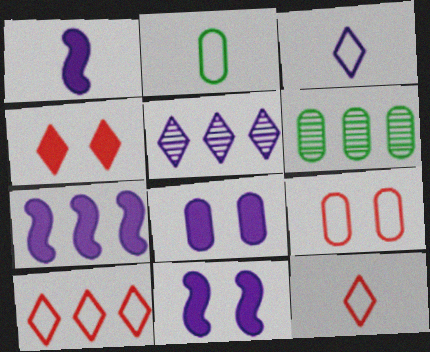[[1, 7, 11], 
[6, 7, 10], 
[6, 11, 12]]